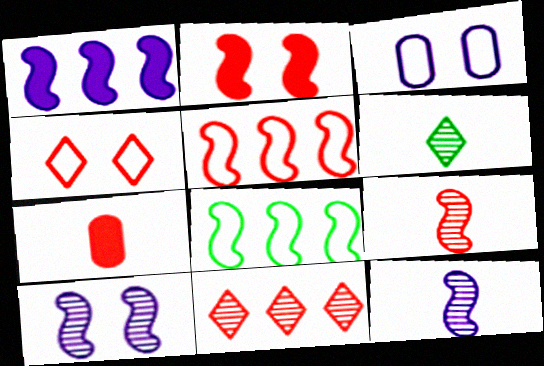[[2, 5, 9], 
[2, 8, 12]]